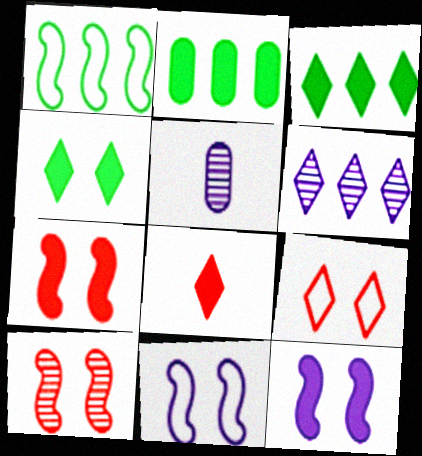[[2, 8, 12]]